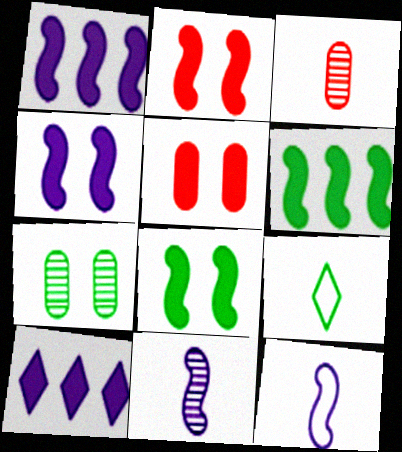[[2, 4, 8], 
[6, 7, 9]]